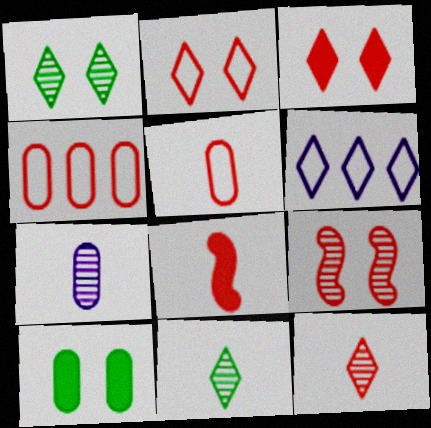[[3, 6, 11], 
[4, 7, 10], 
[5, 8, 12]]